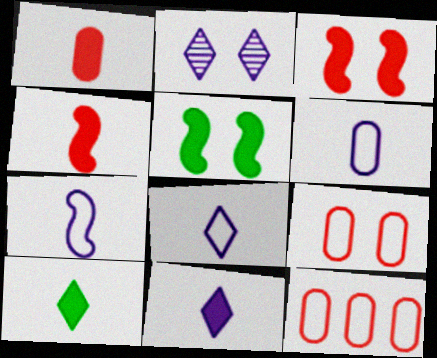[[2, 5, 9], 
[6, 7, 8]]